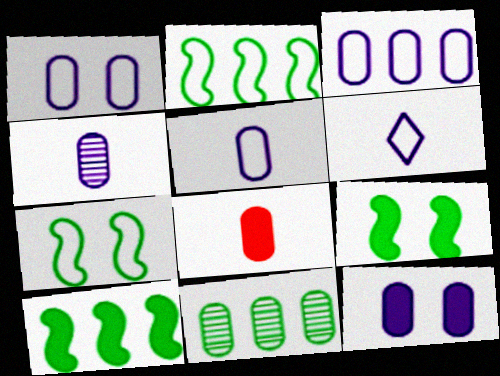[[1, 3, 5], 
[1, 8, 11], 
[3, 4, 12]]